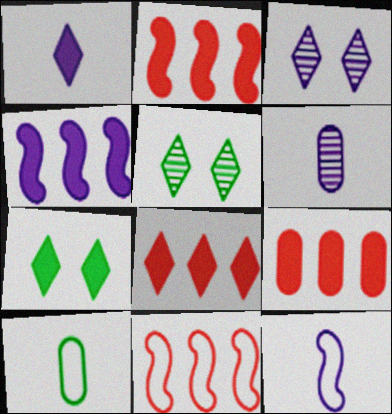[[1, 6, 12], 
[1, 7, 8], 
[2, 3, 10], 
[2, 8, 9], 
[5, 9, 12], 
[6, 7, 11]]